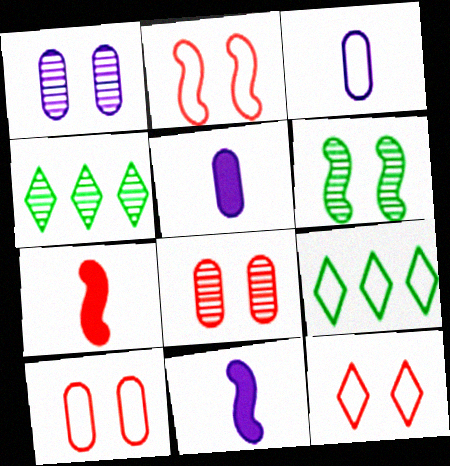[[1, 7, 9], 
[2, 3, 9], 
[2, 4, 5], 
[2, 10, 12], 
[4, 10, 11], 
[8, 9, 11]]